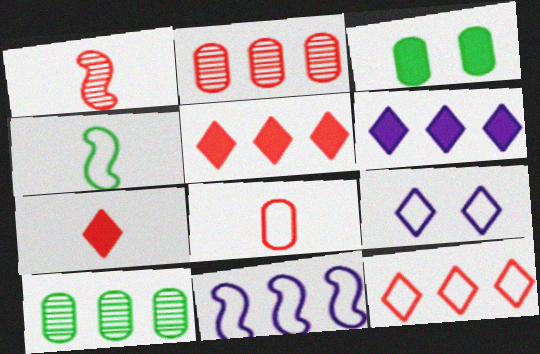[[1, 7, 8], 
[5, 10, 11]]